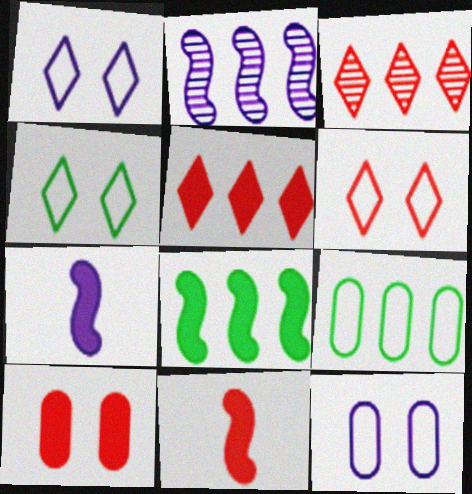[[1, 4, 6], 
[2, 5, 9], 
[5, 10, 11]]